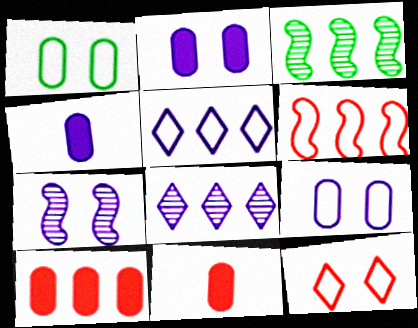[[3, 4, 12], 
[3, 5, 10], 
[4, 5, 7]]